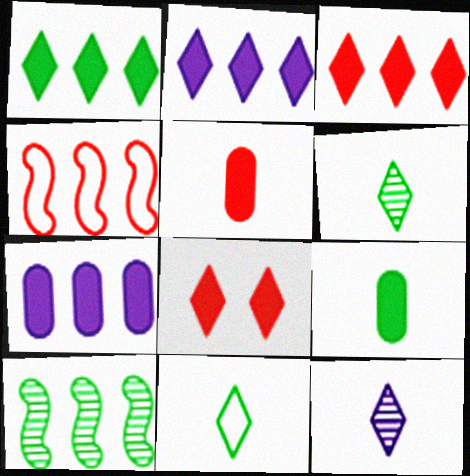[[1, 2, 3]]